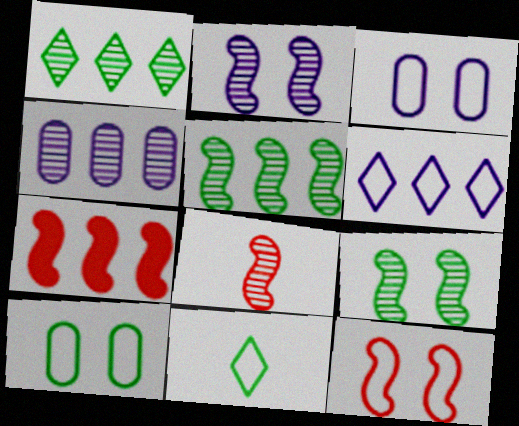[[2, 5, 8], 
[7, 8, 12]]